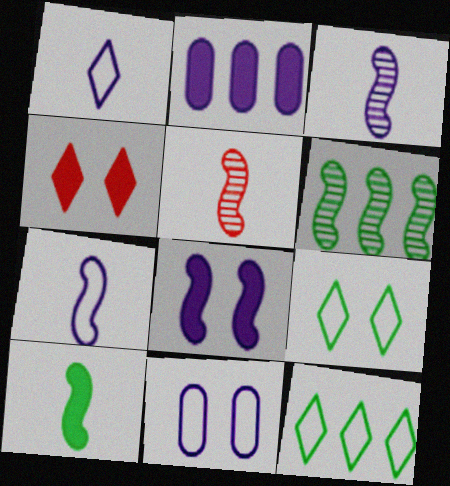[[2, 4, 10], 
[2, 5, 9], 
[5, 7, 10]]